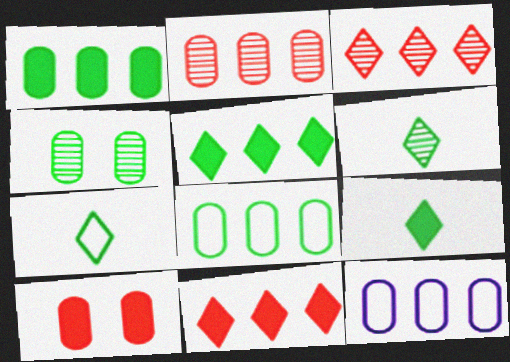[[1, 2, 12], 
[6, 7, 9]]